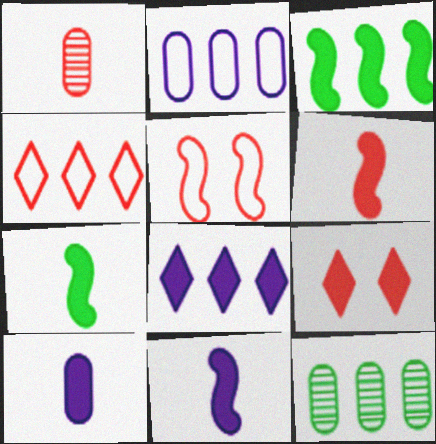[[3, 9, 10], 
[6, 7, 11]]